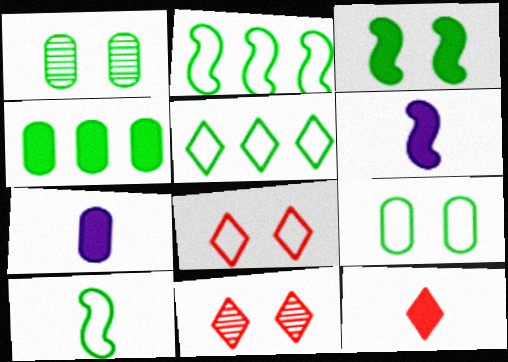[[2, 7, 11], 
[5, 9, 10]]